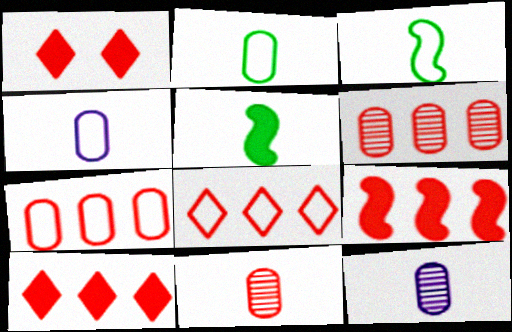[[6, 8, 9]]